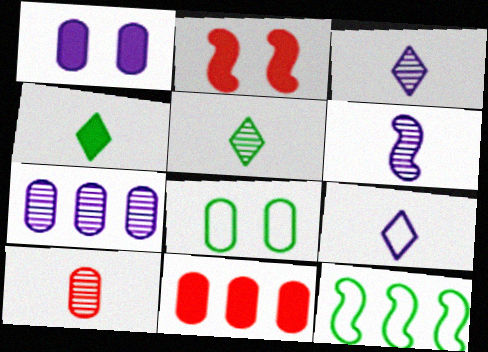[[2, 6, 12], 
[5, 6, 10]]